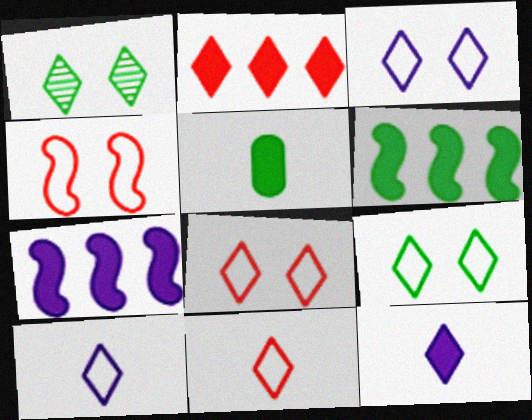[[1, 2, 10], 
[3, 8, 9]]